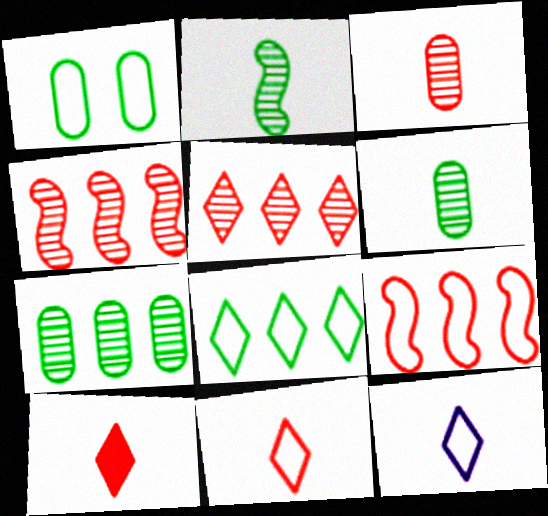[[1, 9, 12]]